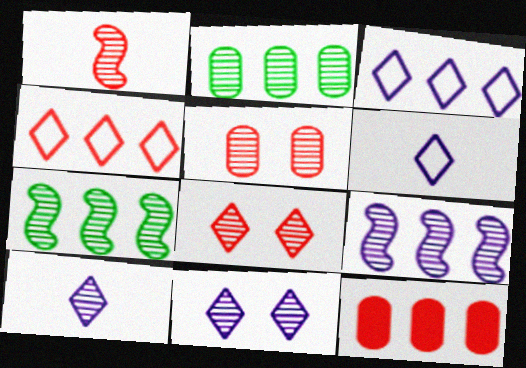[[1, 2, 11], 
[3, 7, 12], 
[5, 7, 10]]